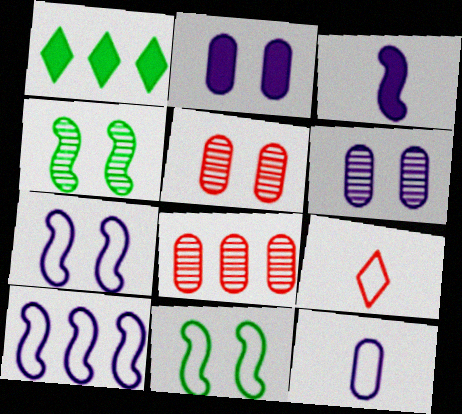[[1, 8, 10]]